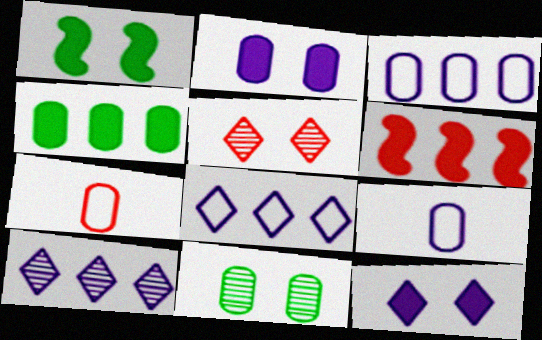[[1, 7, 10], 
[5, 6, 7]]